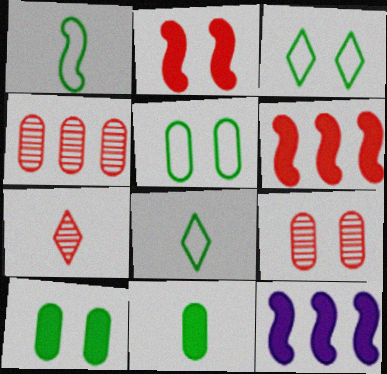[[5, 7, 12], 
[8, 9, 12]]